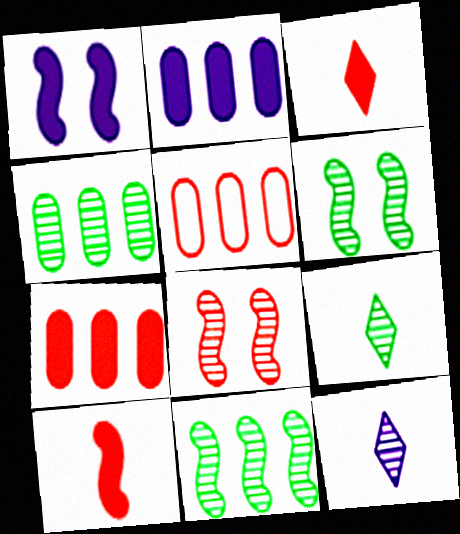[[1, 5, 9], 
[2, 4, 5], 
[3, 5, 8], 
[4, 6, 9], 
[4, 8, 12]]